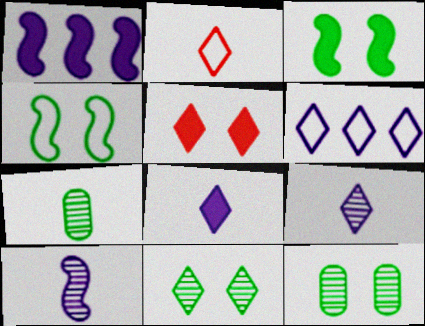[[1, 2, 12]]